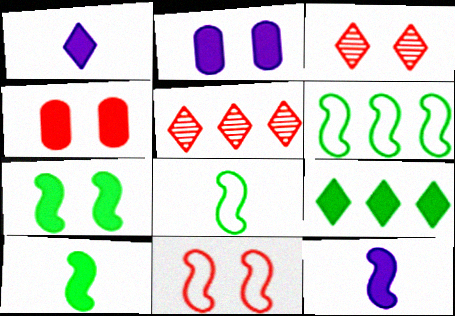[[2, 5, 8], 
[3, 4, 11], 
[4, 9, 12]]